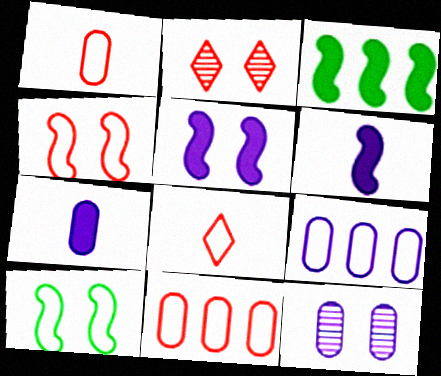[[3, 8, 12], 
[4, 8, 11], 
[7, 9, 12], 
[8, 9, 10]]